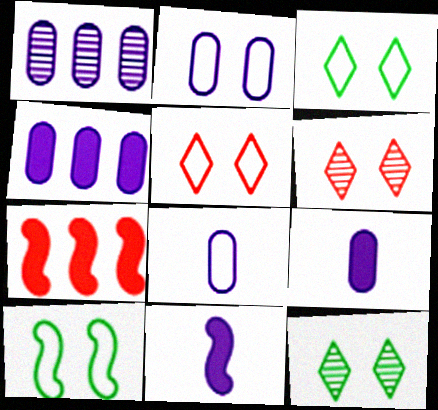[[1, 2, 9], 
[2, 5, 10], 
[7, 8, 12]]